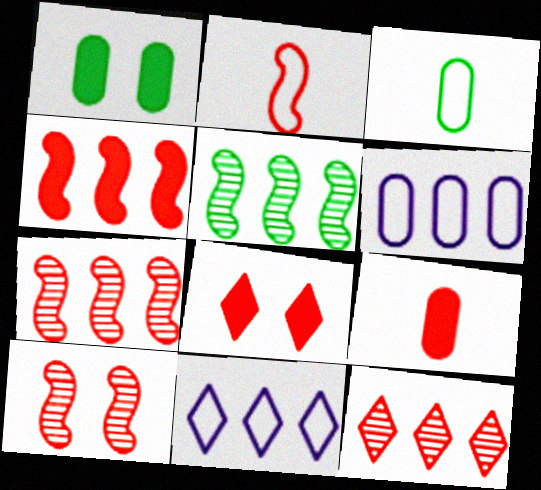[[2, 4, 10], 
[4, 8, 9]]